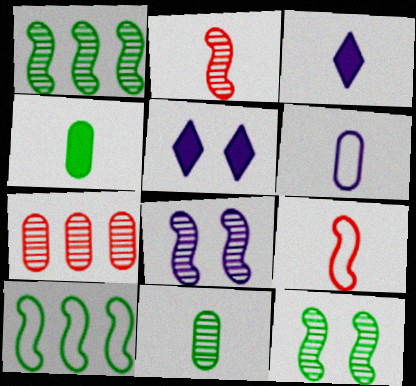[[1, 2, 8], 
[3, 9, 11]]